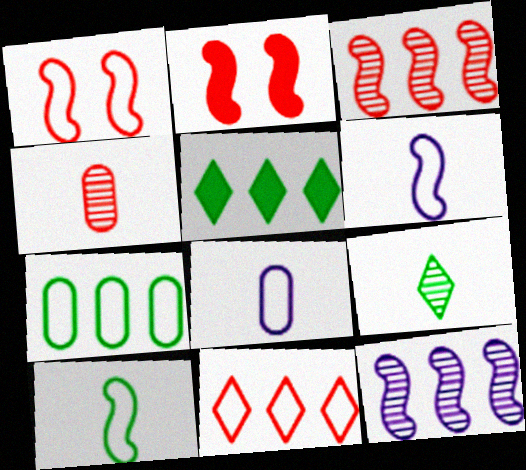[[2, 4, 11], 
[2, 10, 12]]